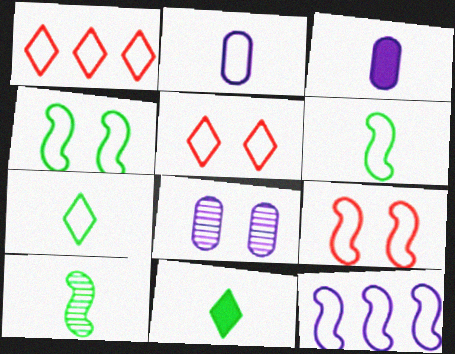[[1, 2, 4], 
[6, 9, 12]]